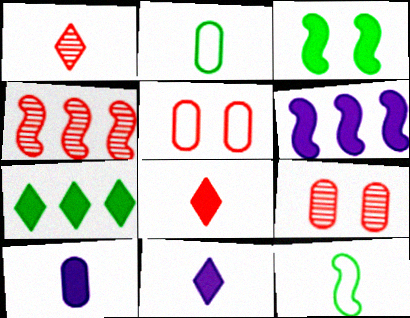[[1, 4, 9], 
[1, 10, 12], 
[4, 5, 8]]